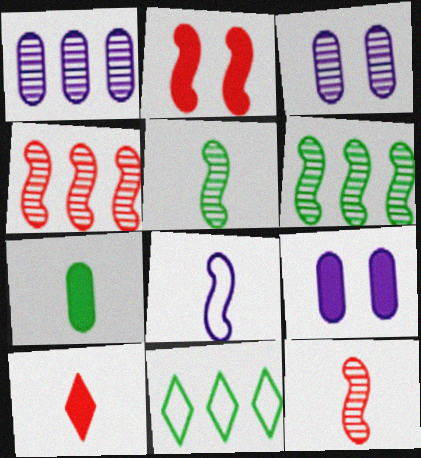[[2, 6, 8], 
[9, 11, 12]]